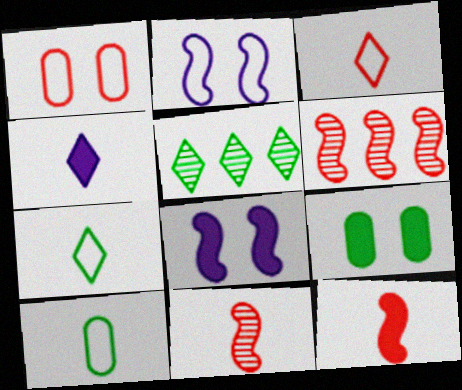[[4, 10, 11]]